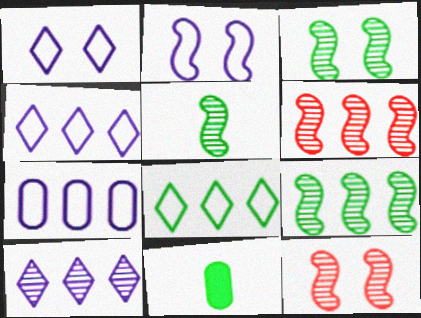[[1, 6, 11], 
[3, 5, 9], 
[3, 8, 11], 
[4, 11, 12]]